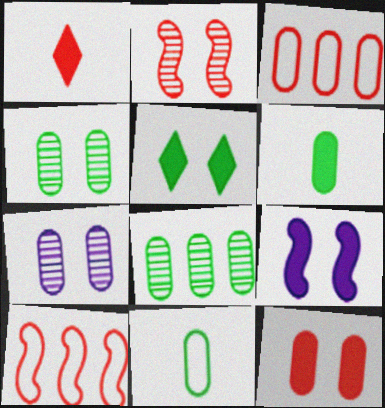[[1, 2, 3], 
[3, 6, 7], 
[5, 9, 12]]